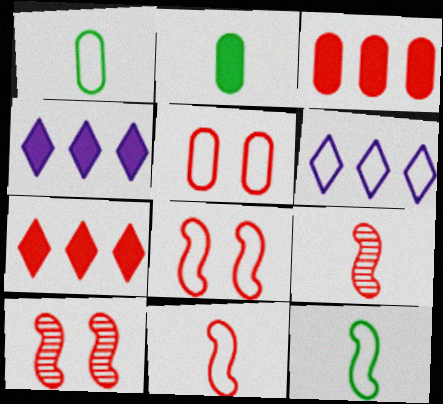[[1, 4, 10], 
[1, 6, 8], 
[2, 6, 10], 
[5, 6, 12], 
[5, 7, 9]]